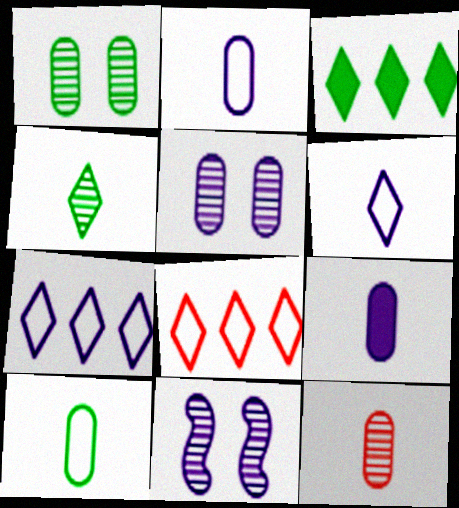[[7, 9, 11], 
[9, 10, 12]]